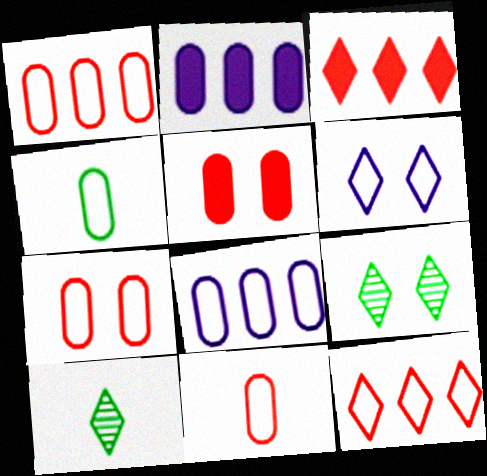[[1, 7, 11], 
[3, 6, 10], 
[4, 7, 8]]